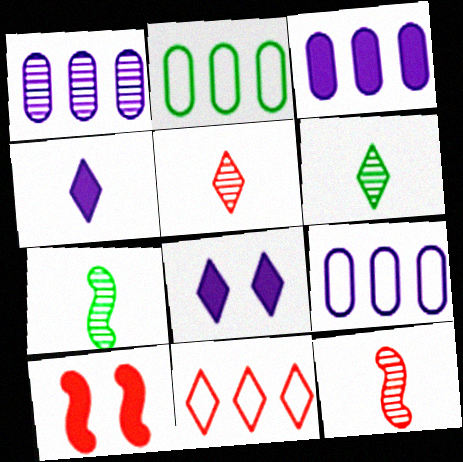[[1, 3, 9], 
[2, 8, 12], 
[6, 8, 11], 
[6, 9, 10]]